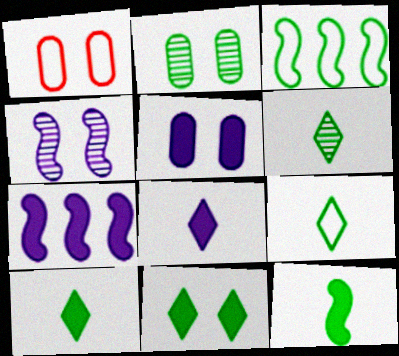[[1, 2, 5], 
[1, 4, 11], 
[1, 6, 7], 
[2, 3, 10], 
[5, 7, 8], 
[6, 9, 10]]